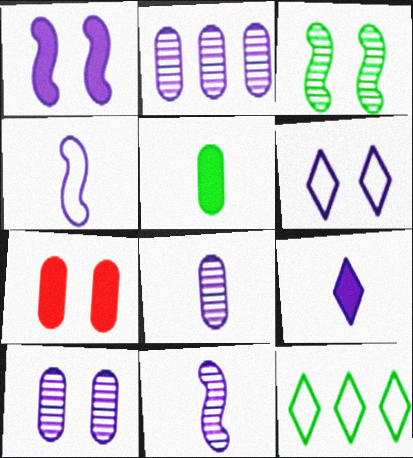[[1, 6, 10], 
[2, 8, 10], 
[3, 5, 12], 
[3, 6, 7], 
[4, 8, 9], 
[7, 11, 12]]